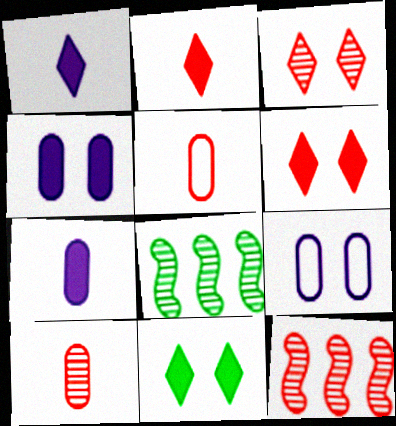[[2, 8, 9], 
[3, 10, 12], 
[5, 6, 12]]